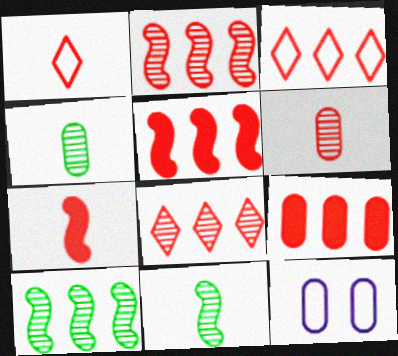[[1, 6, 7], 
[2, 3, 9], 
[4, 9, 12]]